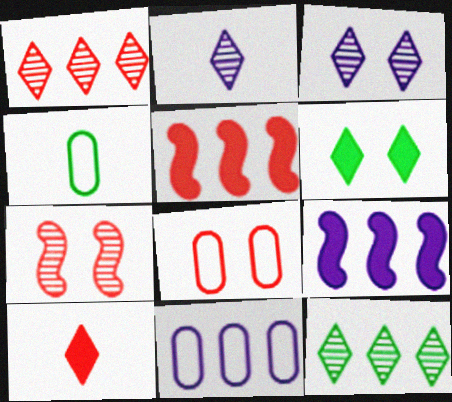[[3, 4, 5], 
[4, 8, 11], 
[5, 11, 12]]